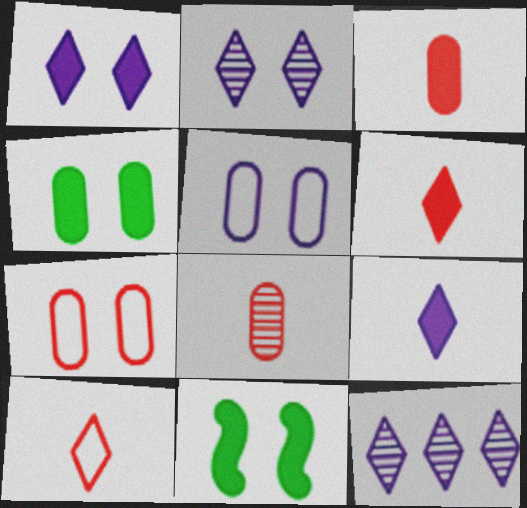[[2, 7, 11]]